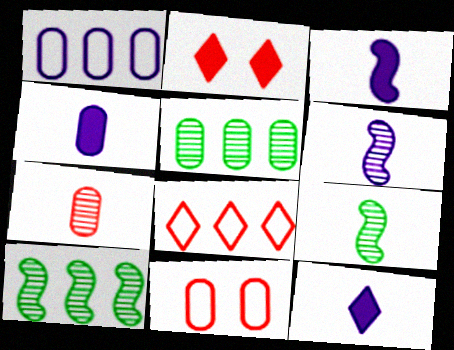[[1, 2, 9], 
[3, 4, 12], 
[4, 5, 11], 
[10, 11, 12]]